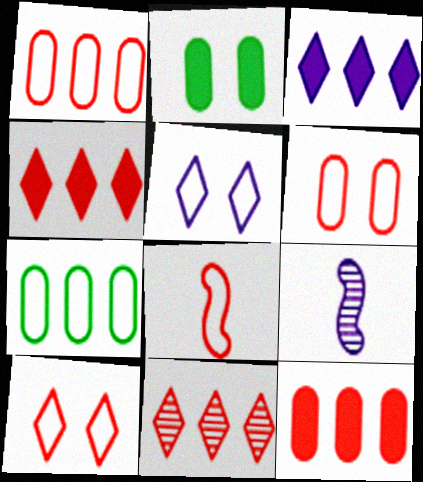[[1, 8, 10], 
[5, 7, 8]]